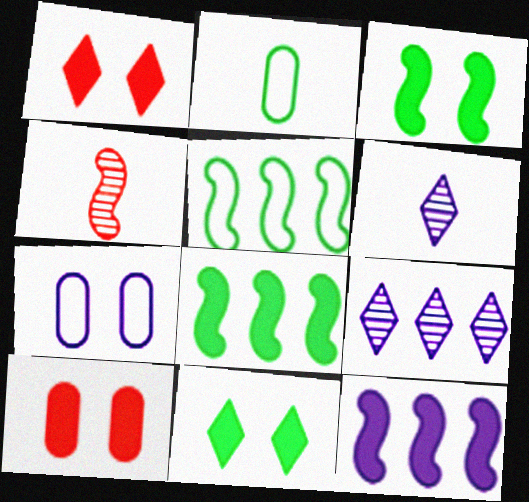[[5, 6, 10], 
[6, 7, 12]]